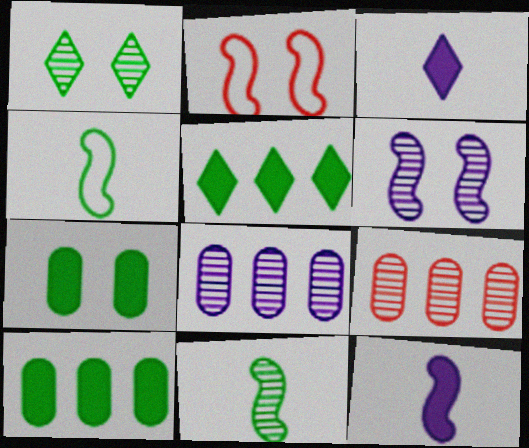[[1, 4, 10]]